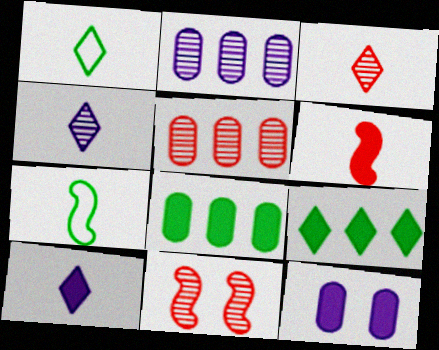[[1, 3, 10], 
[3, 5, 11], 
[6, 9, 12]]